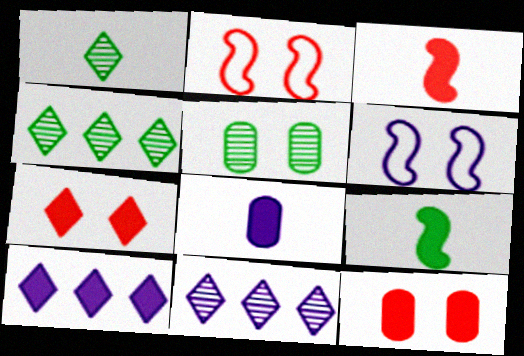[[2, 4, 8], 
[5, 6, 7], 
[6, 8, 11], 
[9, 10, 12]]